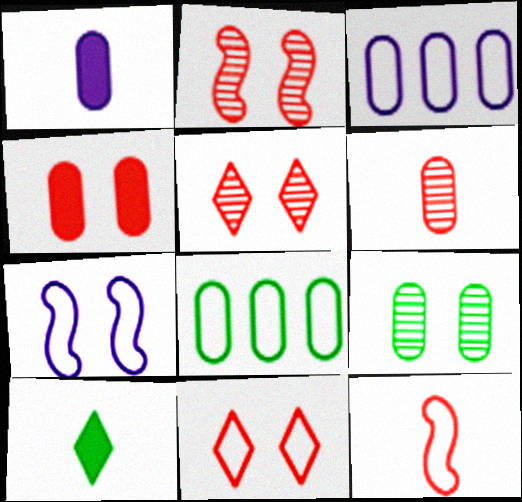[[2, 3, 10], 
[2, 4, 11]]